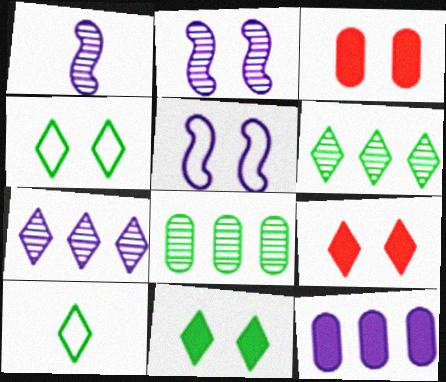[[2, 3, 4], 
[6, 10, 11], 
[7, 9, 10]]